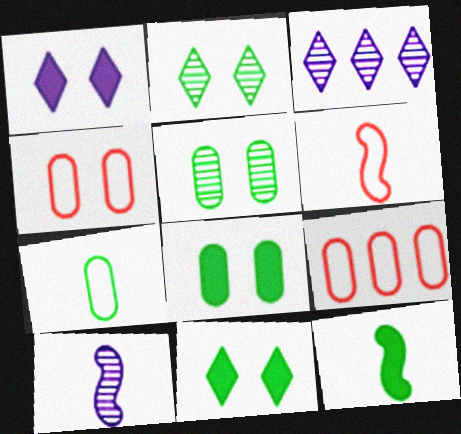[[3, 4, 12], 
[3, 6, 8], 
[6, 10, 12], 
[9, 10, 11]]